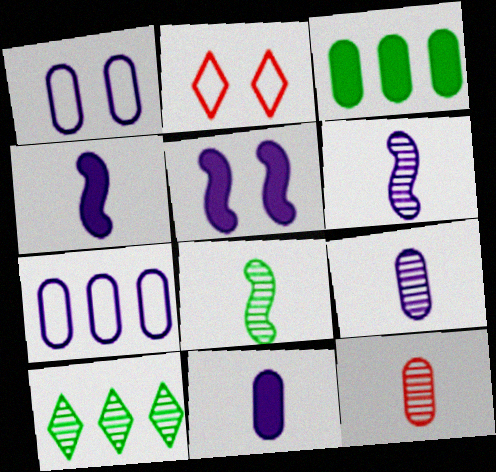[[1, 3, 12], 
[2, 3, 6]]